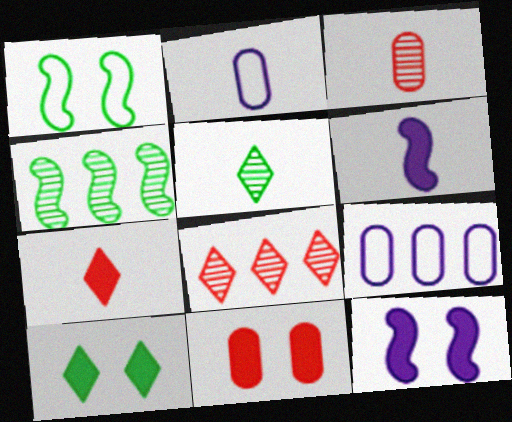[[10, 11, 12]]